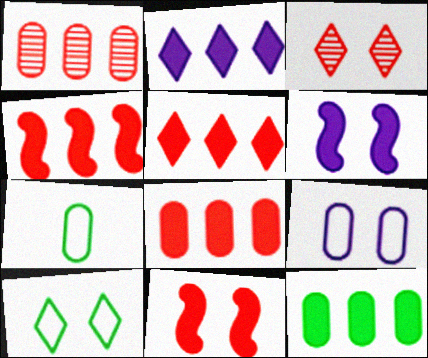[[2, 4, 12], 
[4, 5, 8]]